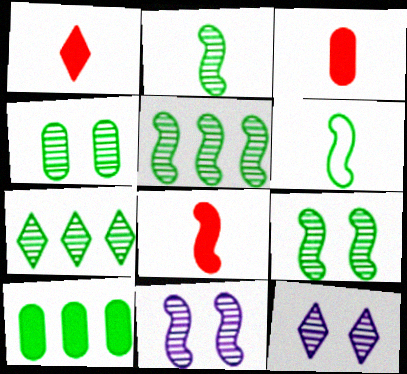[[1, 3, 8], 
[2, 4, 7], 
[2, 5, 9]]